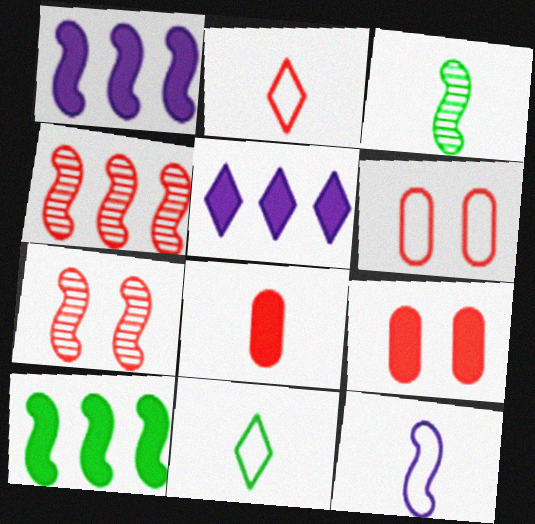[[2, 4, 9], 
[3, 5, 6], 
[7, 10, 12]]